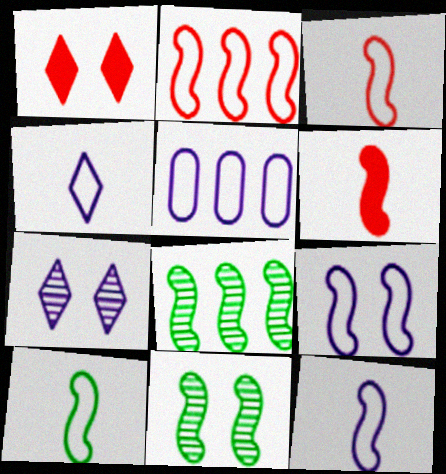[[2, 9, 10], 
[3, 10, 12], 
[4, 5, 9], 
[6, 8, 9]]